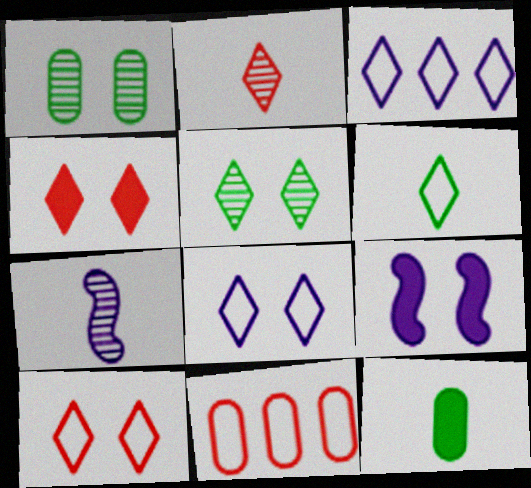[[1, 9, 10], 
[3, 6, 10], 
[4, 5, 8]]